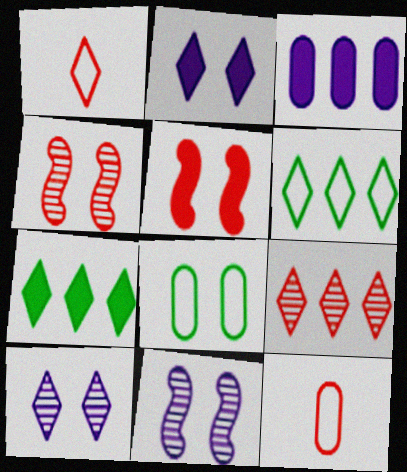[[1, 7, 10], 
[2, 4, 8], 
[5, 8, 10], 
[5, 9, 12], 
[7, 11, 12]]